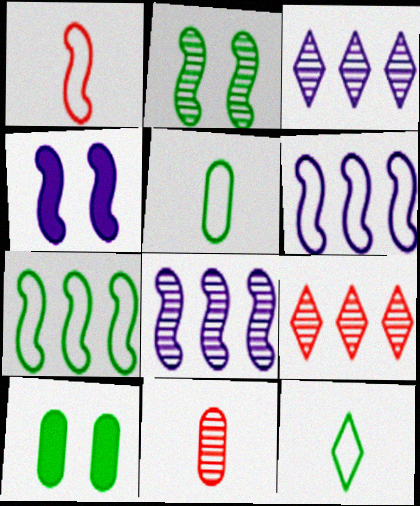[[1, 3, 10], 
[2, 3, 11], 
[4, 5, 9]]